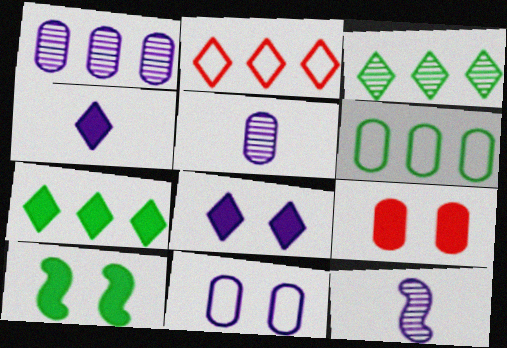[[2, 5, 10], 
[5, 6, 9], 
[8, 9, 10]]